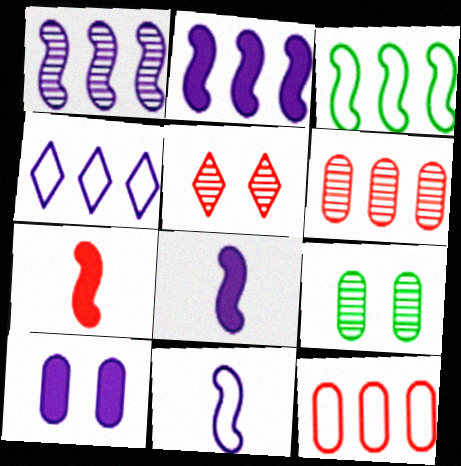[[3, 4, 12], 
[4, 7, 9], 
[5, 7, 12]]